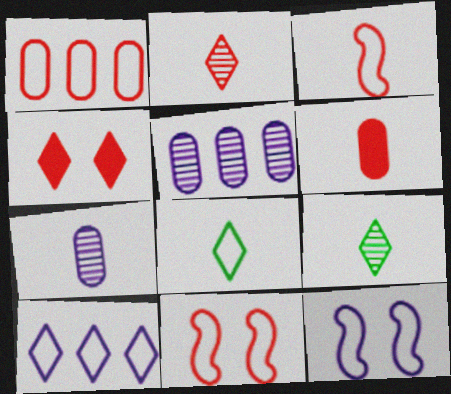[[1, 8, 12], 
[2, 3, 6], 
[4, 9, 10]]